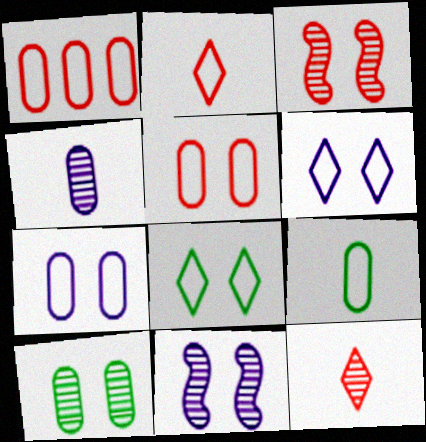[[1, 7, 9]]